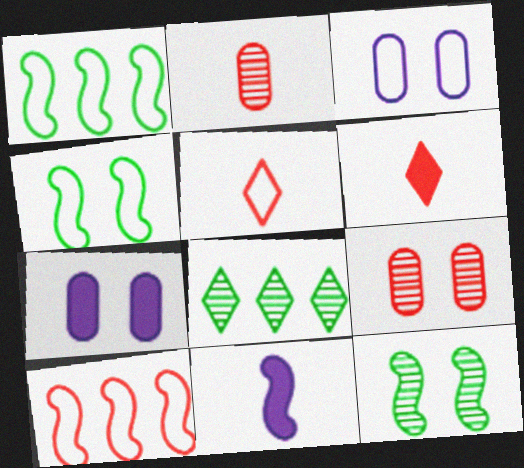[[1, 3, 5], 
[6, 9, 10], 
[10, 11, 12]]